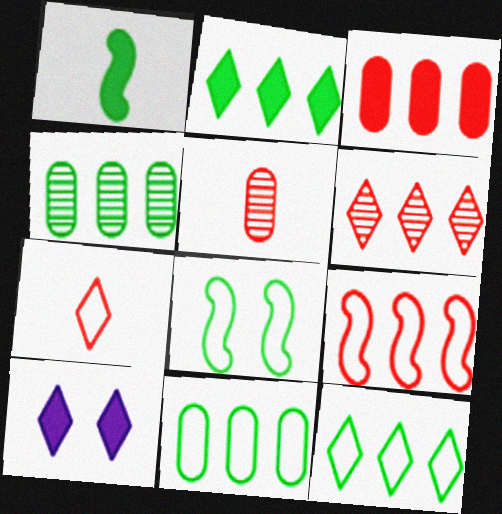[[1, 3, 10], 
[3, 6, 9]]